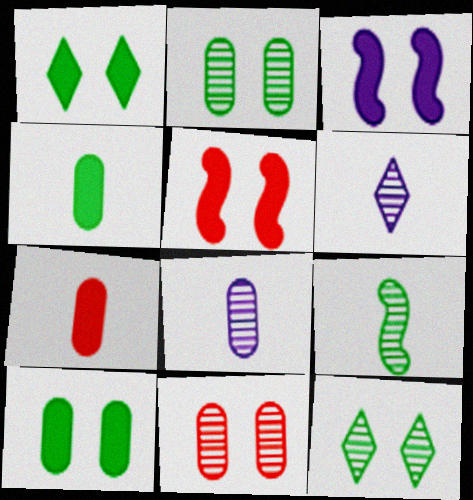[]